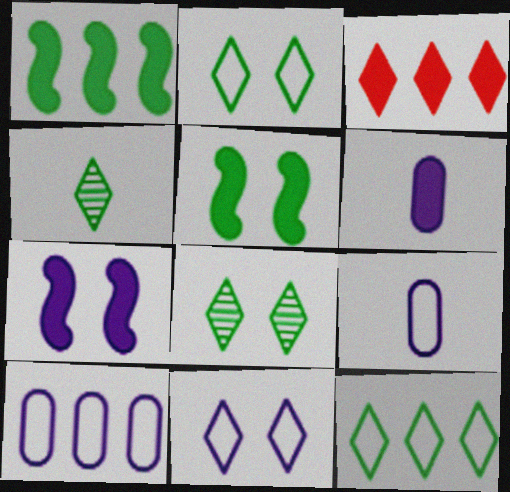[[3, 4, 11], 
[3, 5, 6]]